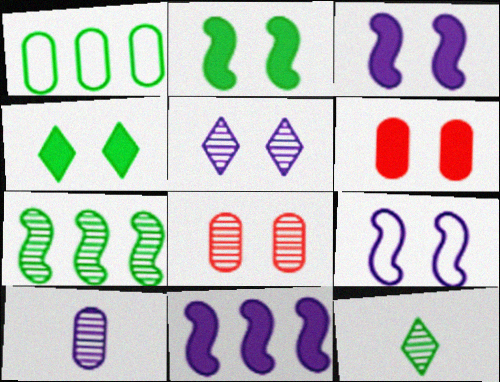[[1, 2, 12], 
[1, 6, 10], 
[3, 4, 6], 
[4, 8, 9]]